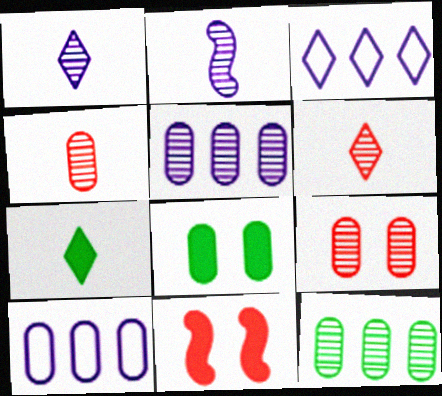[[4, 8, 10]]